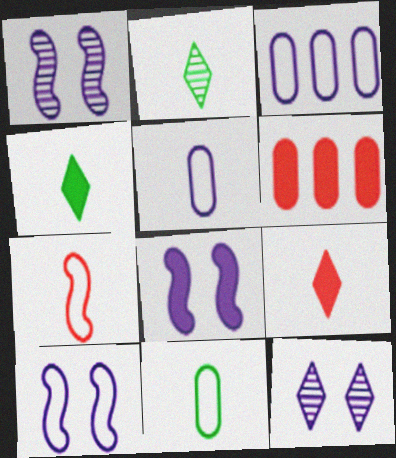[[1, 8, 10], 
[2, 6, 10], 
[4, 6, 8]]